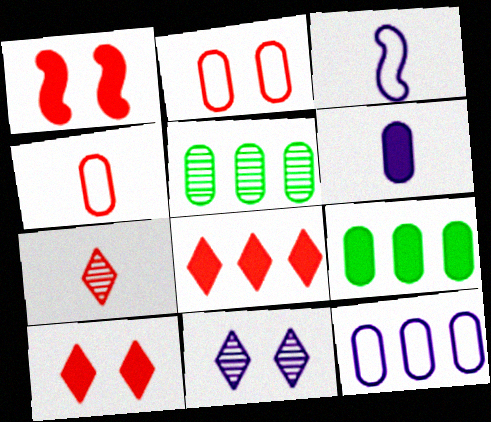[[2, 5, 6], 
[3, 5, 10]]